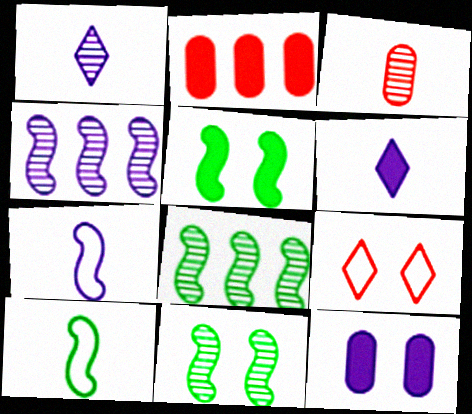[[2, 5, 6], 
[3, 6, 10], 
[5, 8, 10], 
[9, 11, 12]]